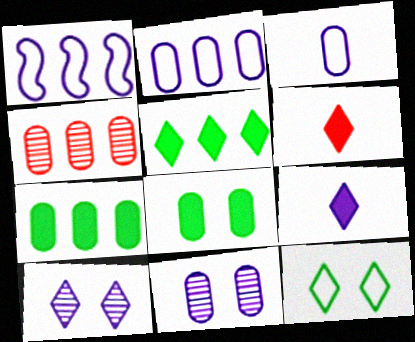[[1, 4, 5], 
[1, 9, 11], 
[2, 4, 7], 
[3, 4, 8]]